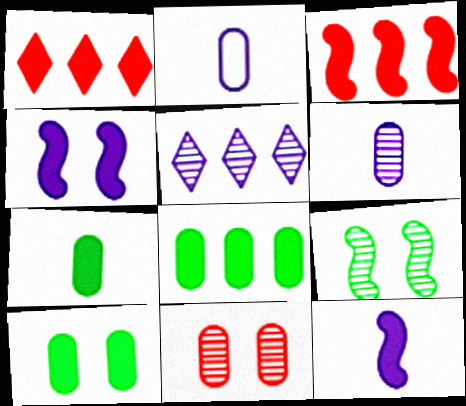[[1, 2, 9], 
[1, 4, 7], 
[1, 10, 12], 
[2, 4, 5], 
[2, 8, 11], 
[7, 8, 10]]